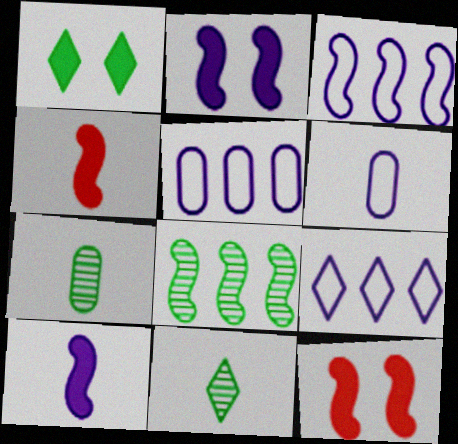[[3, 5, 9], 
[4, 6, 11], 
[5, 11, 12], 
[7, 9, 12]]